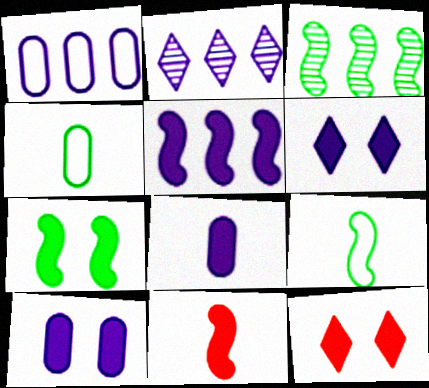[[1, 2, 5], 
[3, 7, 9], 
[5, 6, 8], 
[5, 7, 11], 
[7, 10, 12]]